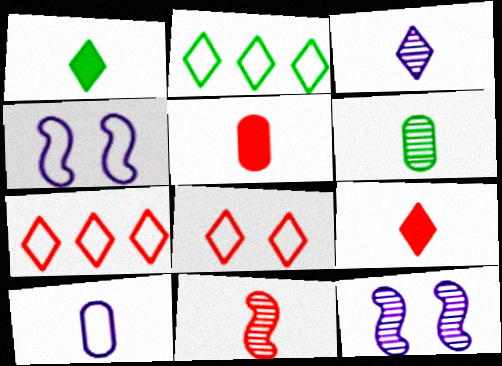[[1, 10, 11], 
[2, 5, 12], 
[3, 6, 11], 
[5, 6, 10]]